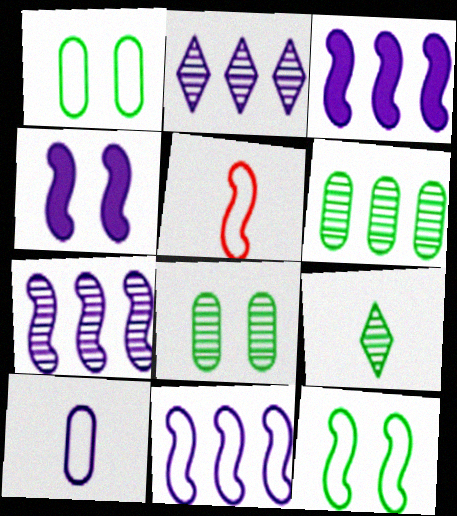[[2, 4, 10], 
[3, 7, 11], 
[5, 11, 12]]